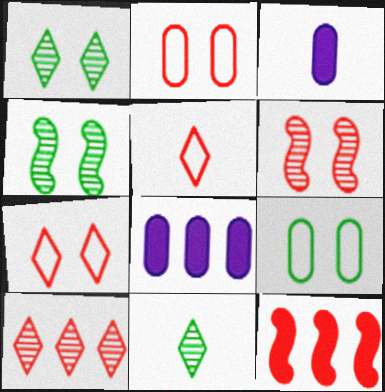[[4, 5, 8]]